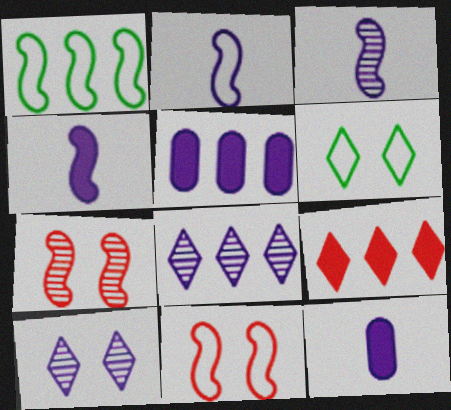[[1, 2, 11], 
[1, 4, 7], 
[2, 3, 4], 
[2, 5, 10]]